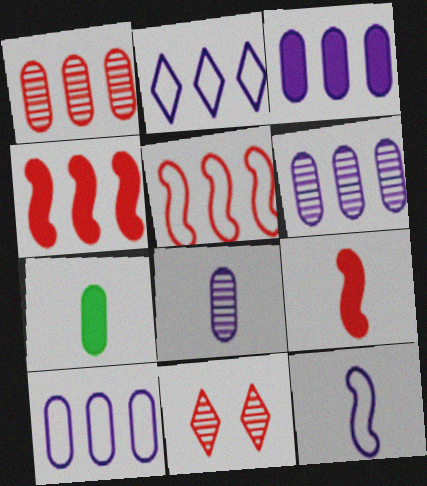[[3, 6, 10]]